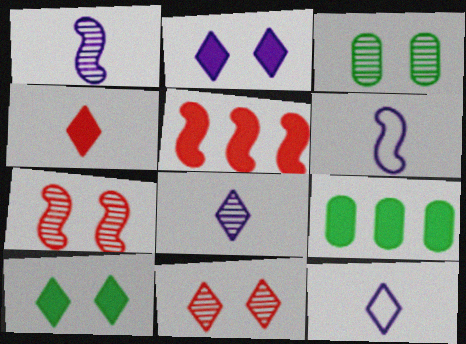[[3, 5, 12], 
[6, 9, 11], 
[7, 9, 12]]